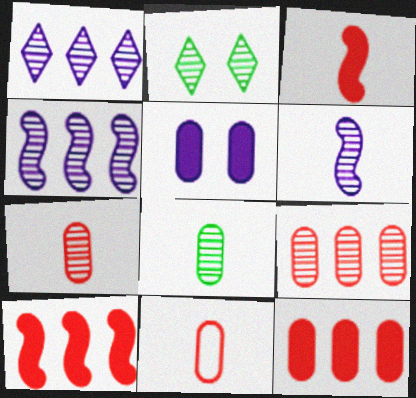[[2, 4, 7], 
[2, 6, 9]]